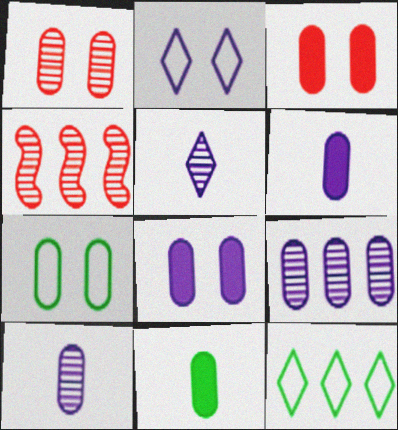[[1, 7, 8], 
[2, 4, 11]]